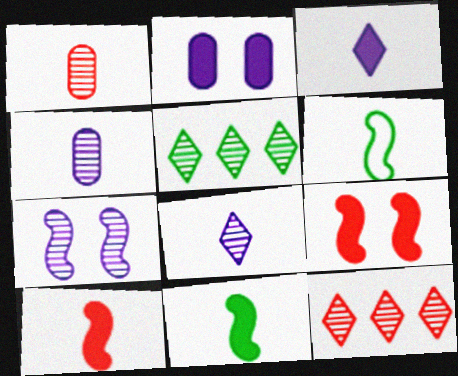[[1, 3, 6], 
[1, 5, 7], 
[2, 6, 12]]